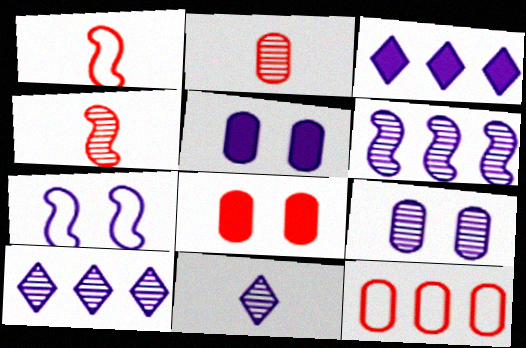[[2, 8, 12], 
[6, 9, 11]]